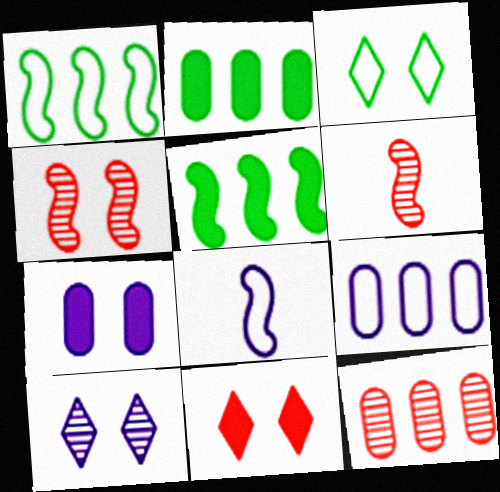[[2, 9, 12], 
[3, 4, 7], 
[3, 10, 11], 
[4, 5, 8]]